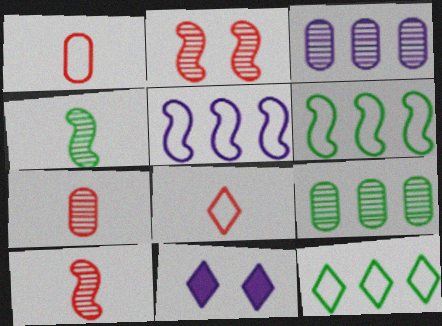[[6, 7, 11]]